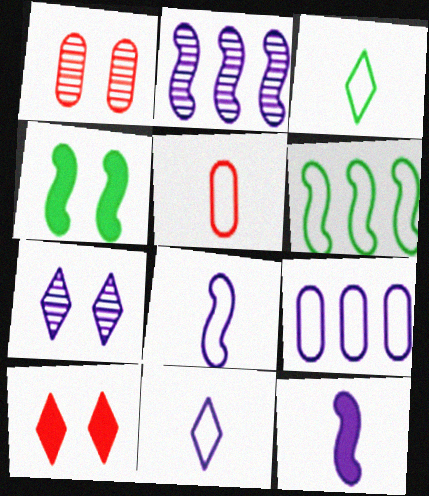[[3, 5, 8], 
[7, 9, 12]]